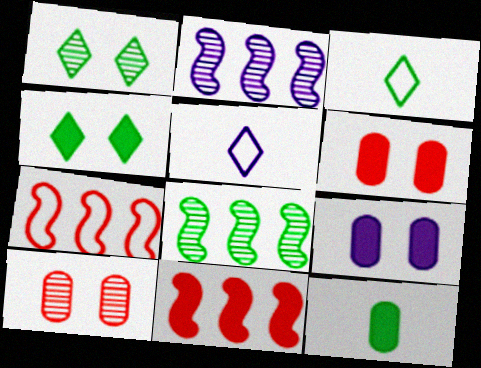[[2, 3, 6], 
[2, 5, 9], 
[5, 6, 8]]